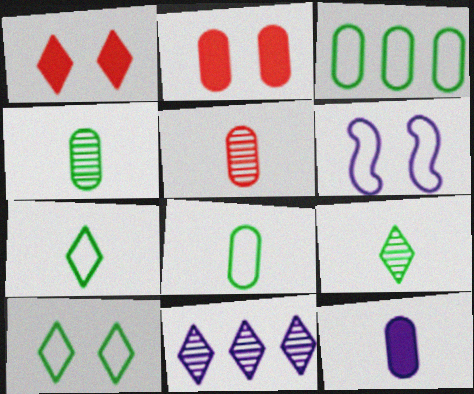[[1, 7, 11], 
[5, 8, 12], 
[6, 11, 12]]